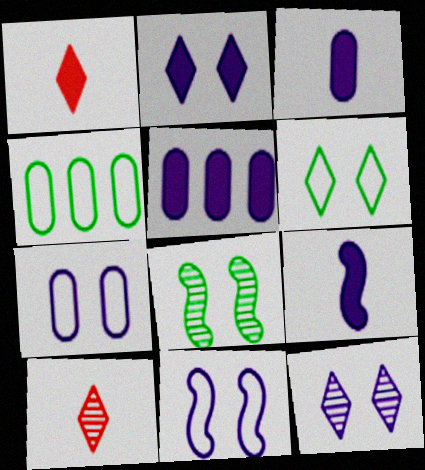[[2, 5, 9]]